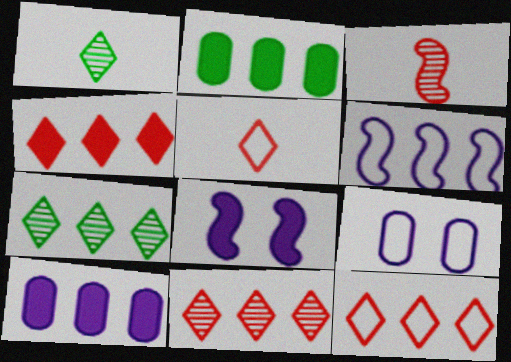[[2, 6, 11], 
[4, 11, 12]]